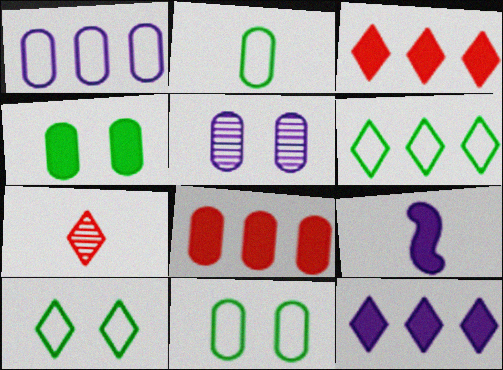[[2, 5, 8], 
[2, 7, 9], 
[3, 4, 9], 
[7, 10, 12]]